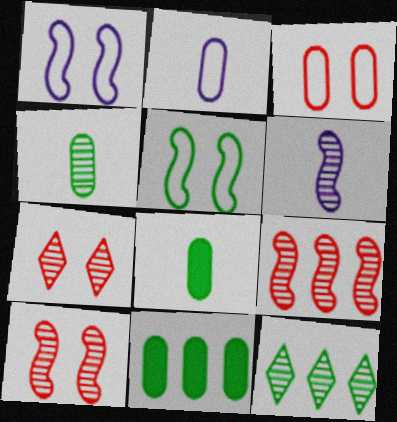[[5, 8, 12]]